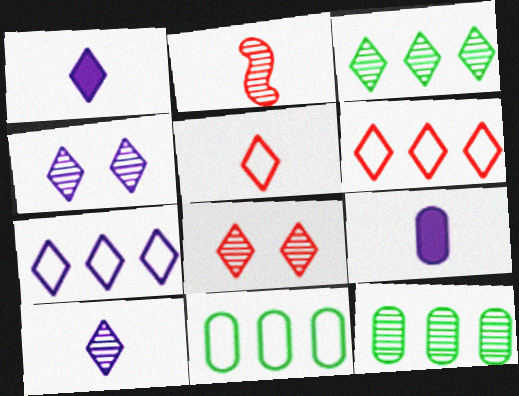[[1, 4, 7], 
[2, 4, 12], 
[3, 8, 10]]